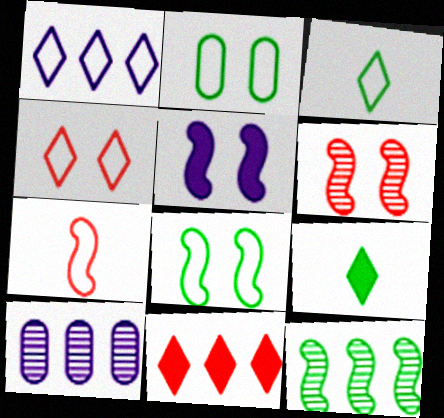[[1, 2, 7], 
[1, 3, 4], 
[2, 9, 12], 
[5, 6, 8], 
[5, 7, 12]]